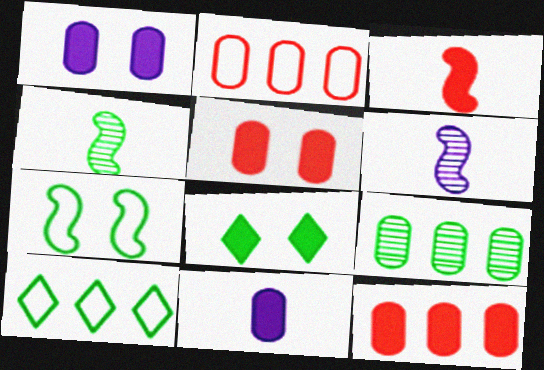[[2, 6, 8], 
[5, 6, 10]]